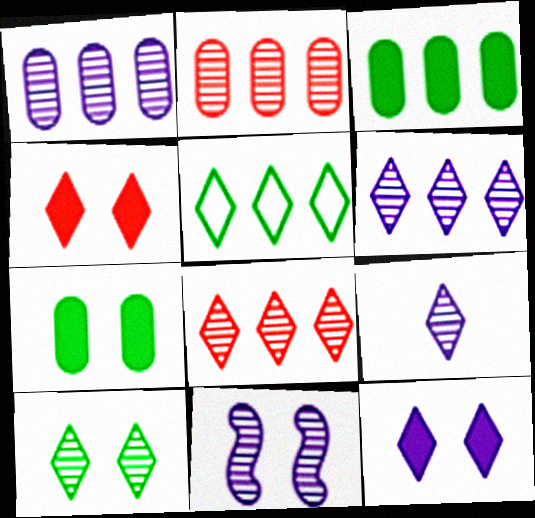[[1, 9, 11], 
[4, 5, 9], 
[8, 9, 10]]